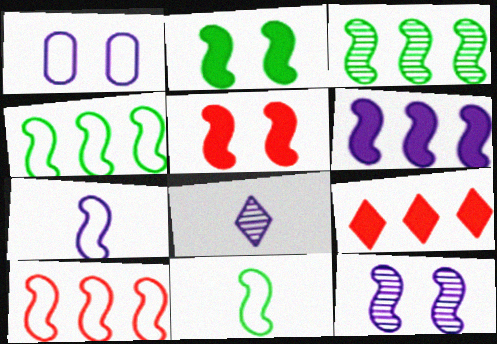[[1, 6, 8], 
[2, 3, 11], 
[3, 5, 7], 
[3, 6, 10], 
[6, 7, 12]]